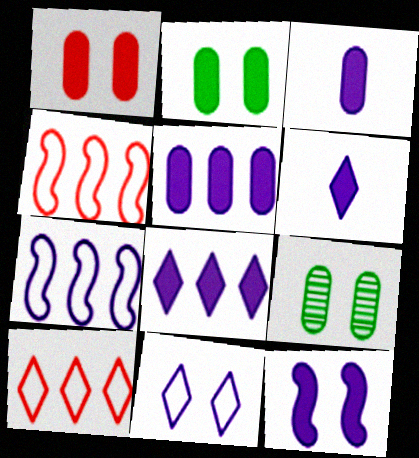[[3, 8, 12], 
[4, 6, 9], 
[5, 6, 12]]